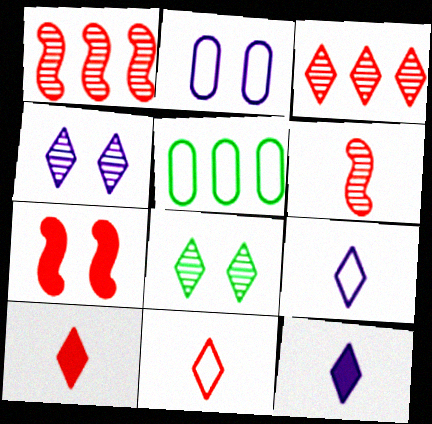[[2, 7, 8]]